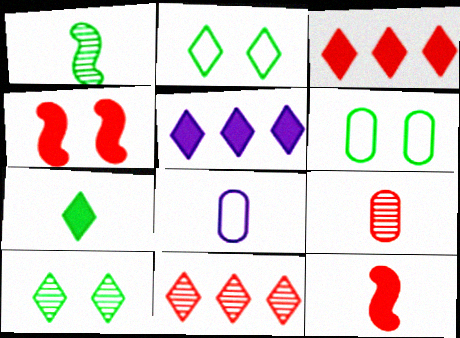[]